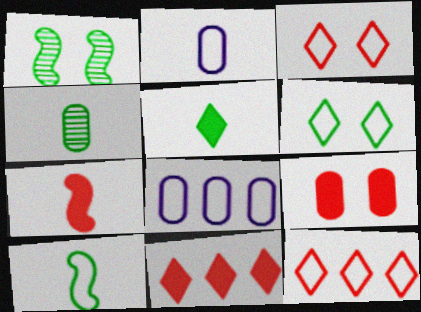[[1, 2, 11], 
[3, 8, 10], 
[4, 5, 10], 
[4, 8, 9], 
[7, 9, 11]]